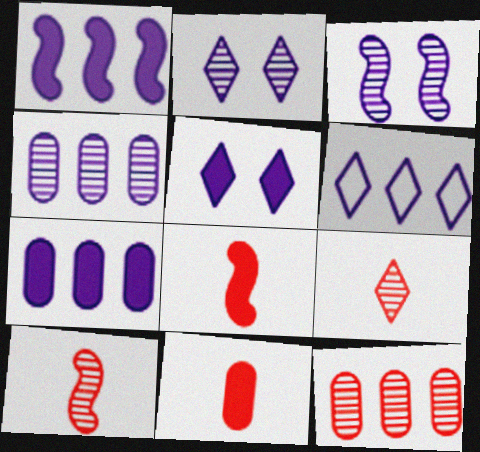[[1, 4, 6]]